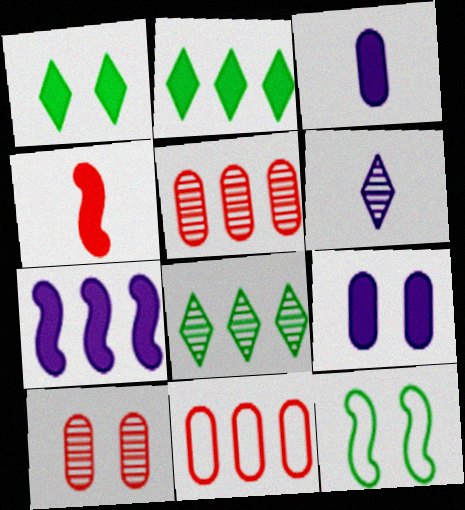[[2, 4, 9], 
[7, 8, 11]]